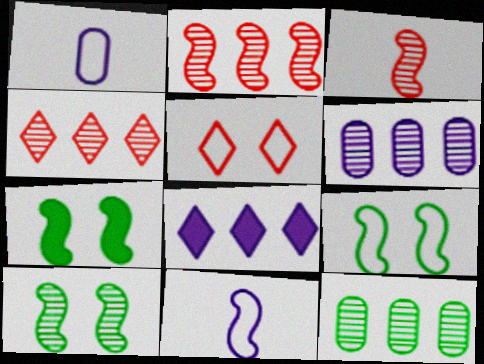[[1, 4, 7], 
[2, 7, 11], 
[7, 9, 10]]